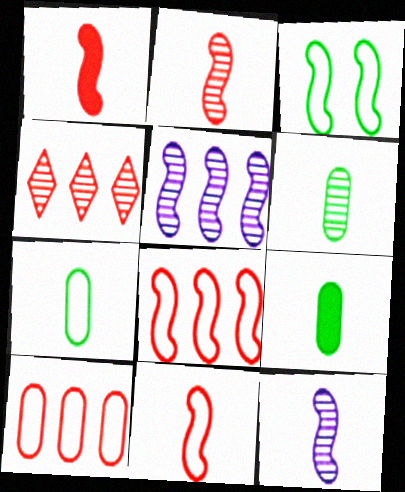[[1, 2, 11], 
[1, 3, 5], 
[6, 7, 9]]